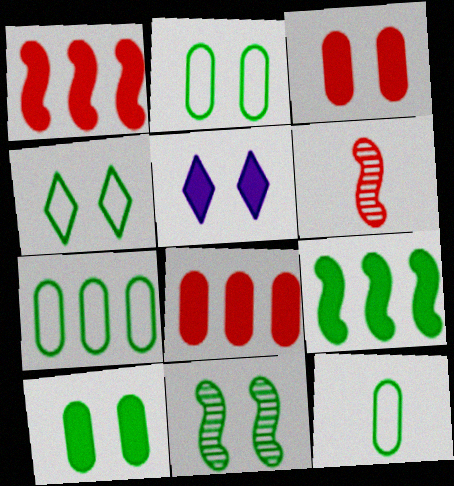[[2, 7, 12], 
[4, 10, 11], 
[5, 6, 7]]